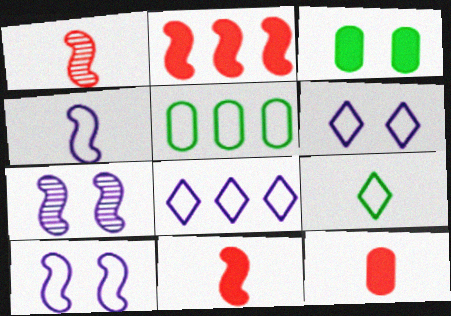[[1, 3, 8]]